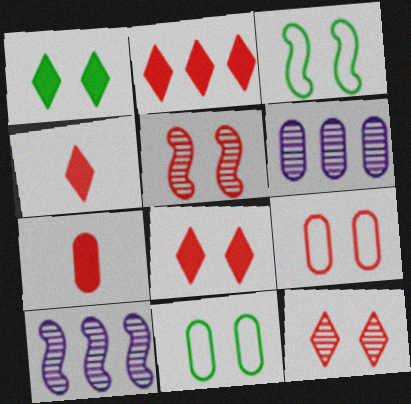[[2, 4, 8], 
[3, 4, 6], 
[4, 10, 11], 
[5, 8, 9], 
[6, 7, 11]]